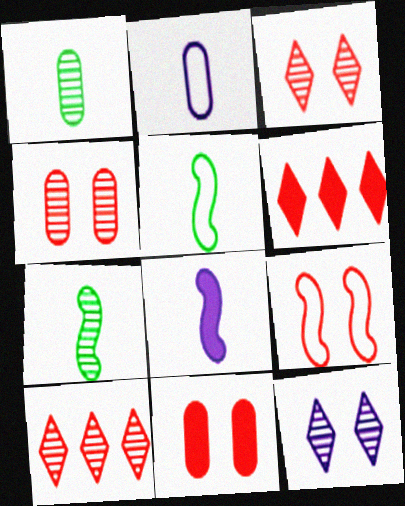[[3, 9, 11]]